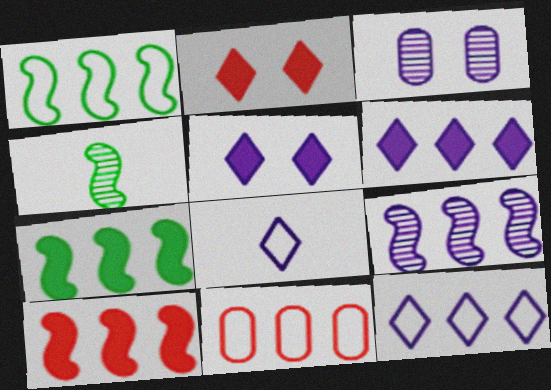[[1, 9, 10], 
[1, 11, 12], 
[4, 5, 11]]